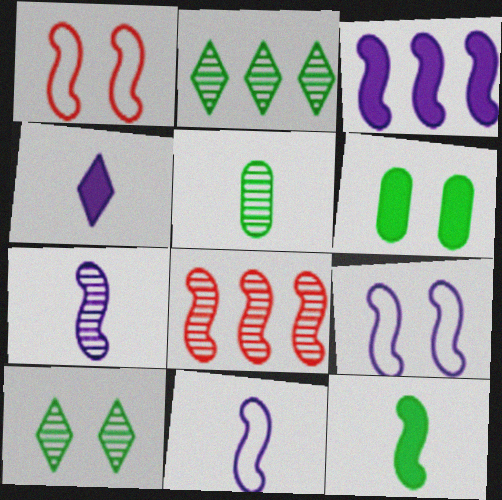[[3, 7, 9], 
[8, 9, 12]]